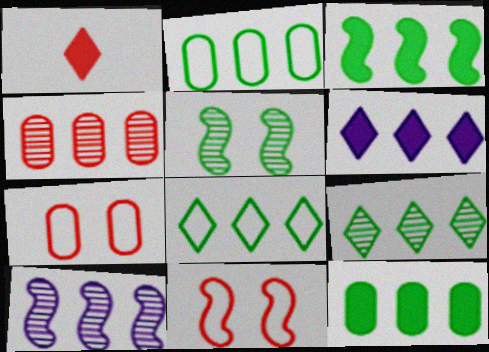[[1, 4, 11], 
[2, 3, 9], 
[4, 9, 10]]